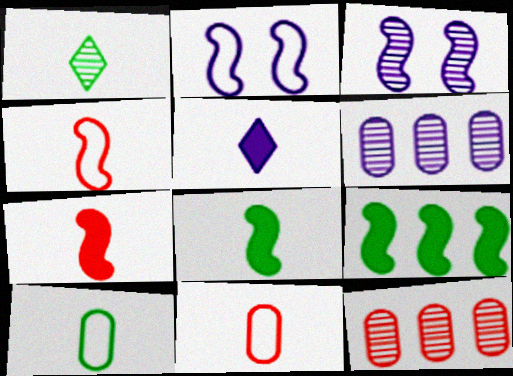[[1, 3, 12], 
[1, 8, 10], 
[2, 5, 6], 
[3, 4, 9]]